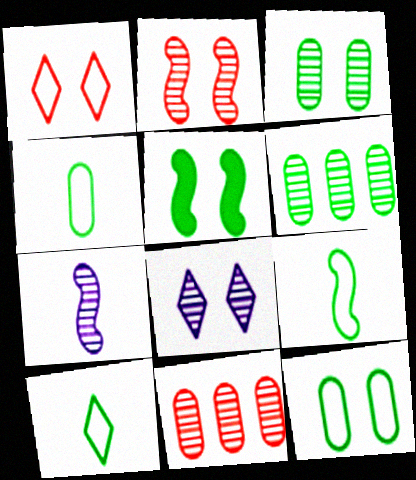[[2, 3, 8], 
[4, 9, 10], 
[5, 6, 10]]